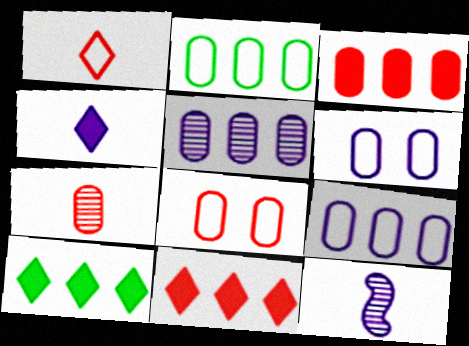[[2, 3, 5], 
[3, 7, 8], 
[8, 10, 12]]